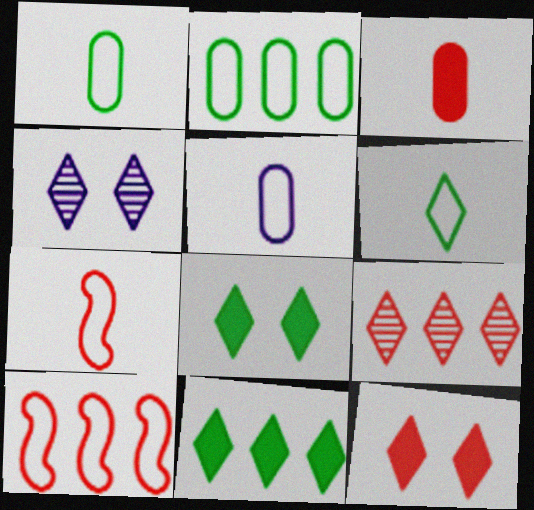[[5, 6, 7]]